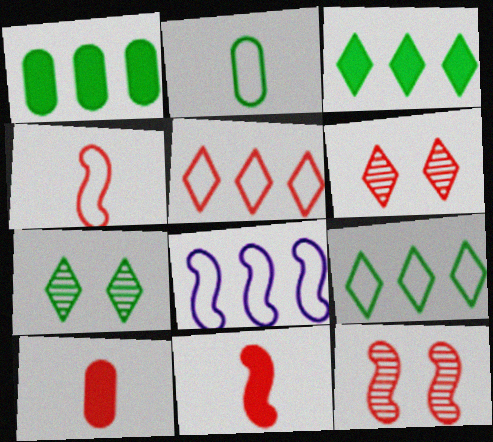[[5, 10, 12], 
[7, 8, 10]]